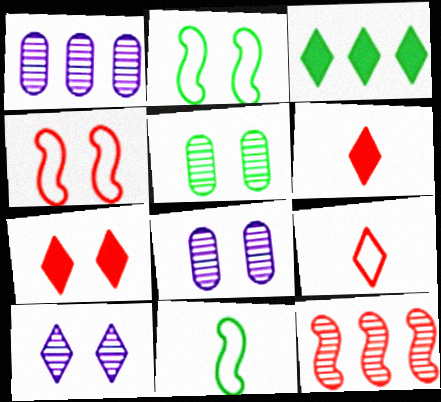[[1, 2, 6], 
[1, 7, 11], 
[2, 7, 8], 
[3, 5, 11], 
[3, 9, 10]]